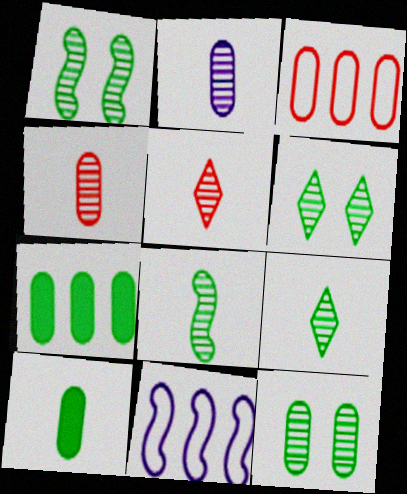[[1, 6, 12], 
[2, 5, 8]]